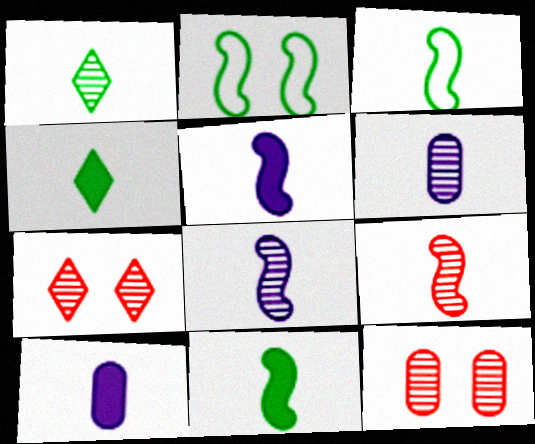[[1, 6, 9], 
[3, 5, 9]]